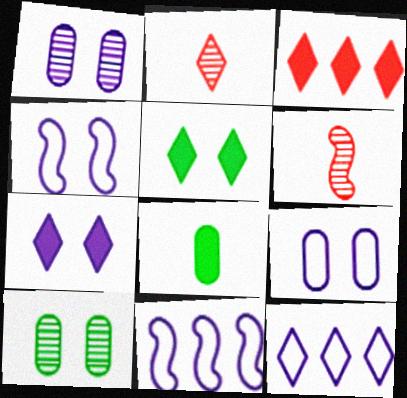[[1, 4, 7], 
[2, 5, 12]]